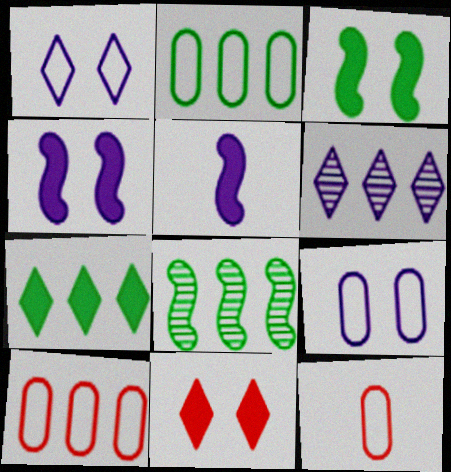[[2, 7, 8], 
[2, 9, 12], 
[3, 6, 12], 
[5, 6, 9]]